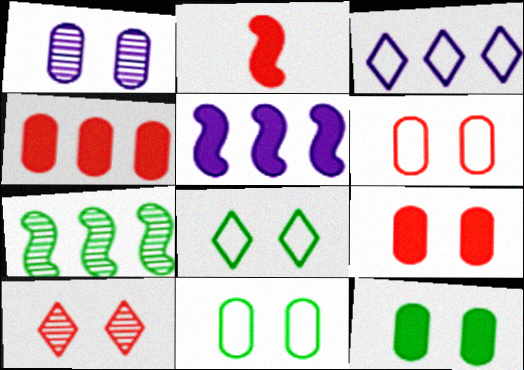[[1, 6, 12], 
[1, 9, 11], 
[3, 4, 7]]